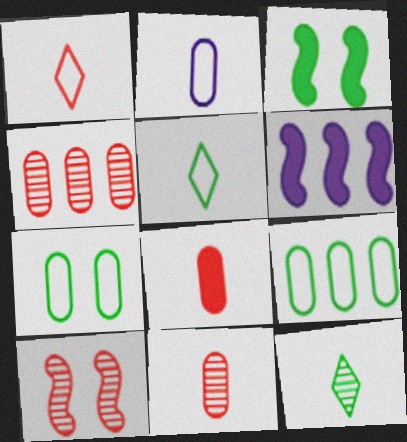[[3, 9, 12]]